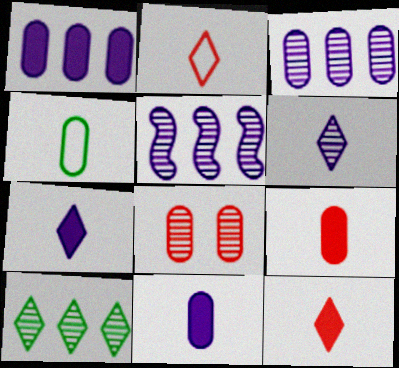[[1, 4, 8]]